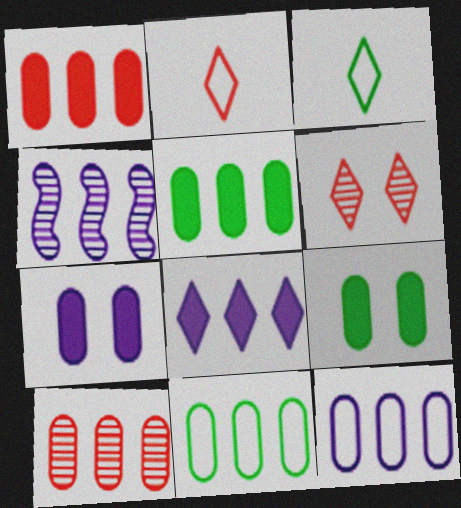[[2, 4, 9], 
[3, 6, 8], 
[4, 8, 12], 
[5, 10, 12]]